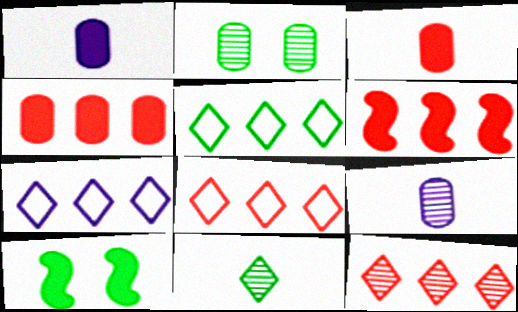[[5, 7, 8], 
[8, 9, 10]]